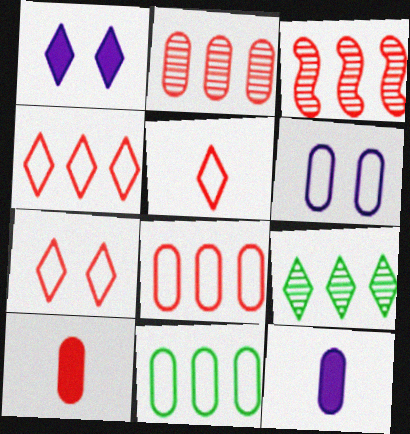[[1, 5, 9], 
[3, 7, 10], 
[4, 5, 7]]